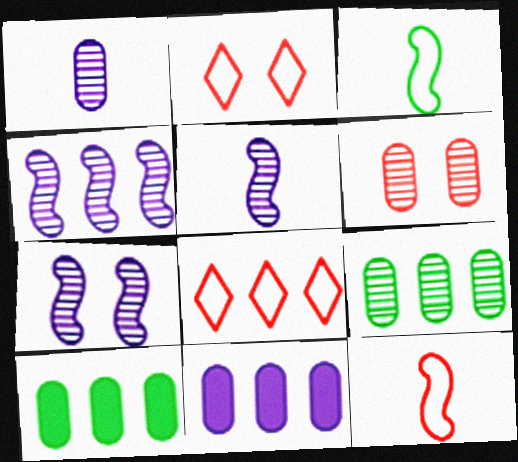[[1, 6, 9], 
[2, 5, 10], 
[4, 5, 7], 
[4, 8, 10]]